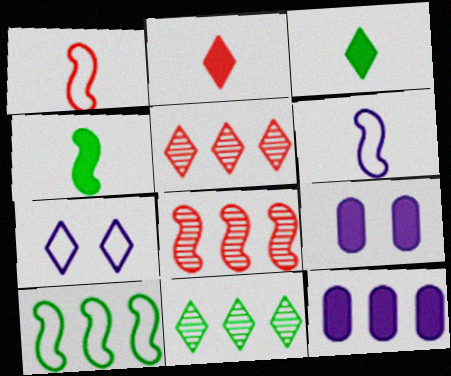[[1, 9, 11], 
[2, 7, 11], 
[3, 5, 7], 
[5, 10, 12]]